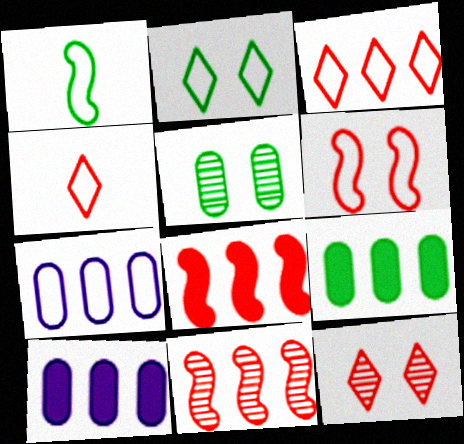[[1, 10, 12]]